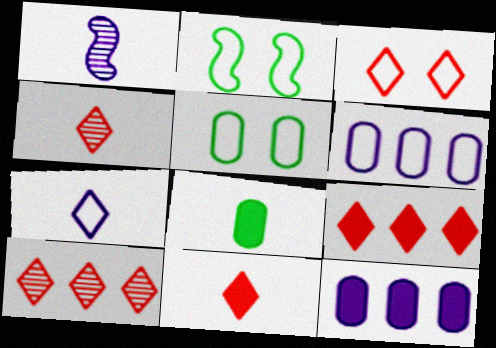[[1, 5, 9], 
[2, 4, 12], 
[3, 4, 9], 
[3, 10, 11]]